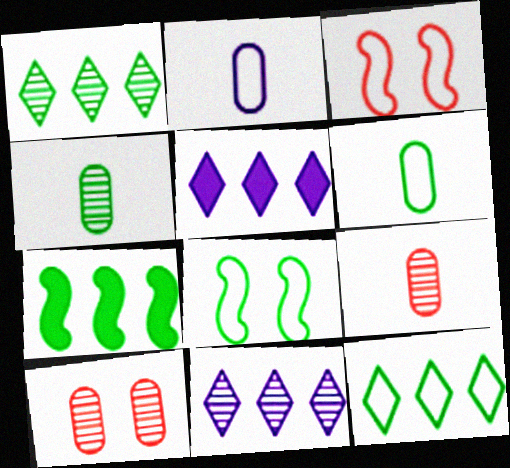[[2, 3, 12], 
[3, 4, 5], 
[5, 8, 9], 
[6, 8, 12]]